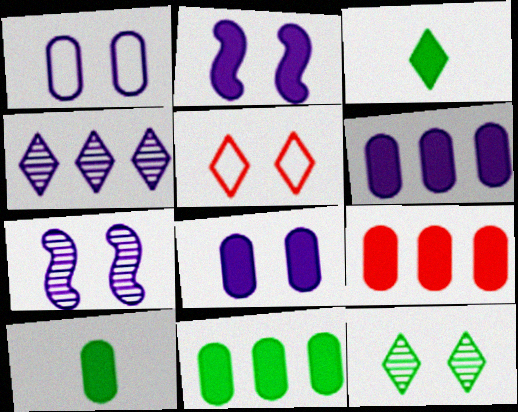[[2, 3, 9], 
[3, 4, 5], 
[6, 9, 11], 
[8, 9, 10]]